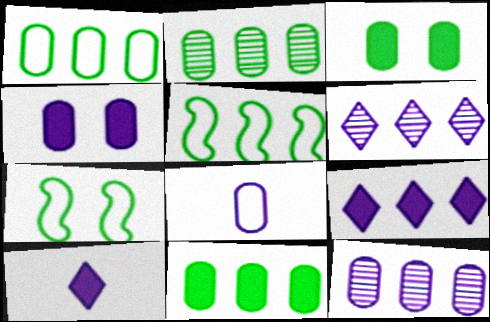[[1, 2, 11], 
[4, 8, 12]]